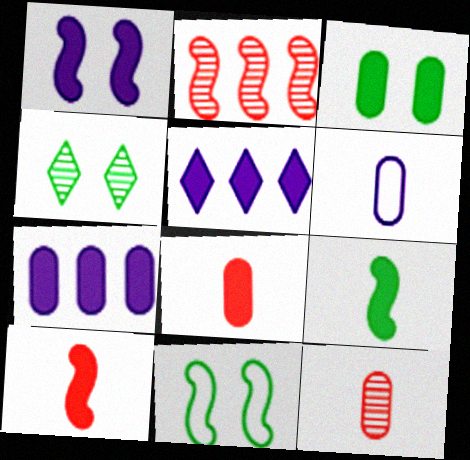[[3, 4, 11], 
[3, 5, 10], 
[3, 7, 8], 
[5, 11, 12]]